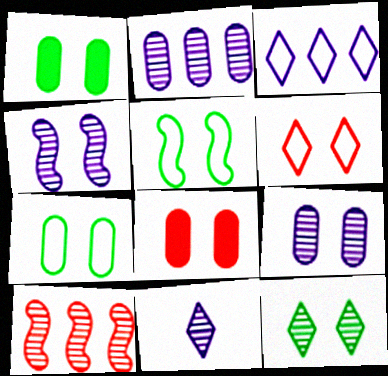[[1, 4, 6], 
[1, 5, 12], 
[2, 4, 11], 
[7, 8, 9]]